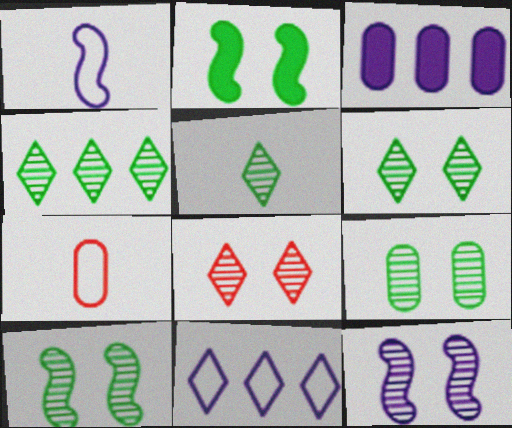[[3, 7, 9], 
[4, 5, 6], 
[6, 9, 10], 
[8, 9, 12]]